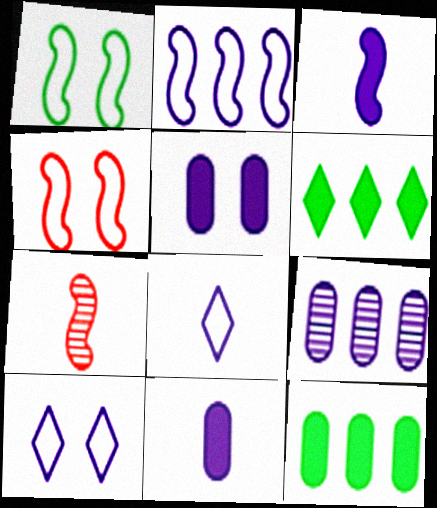[[3, 9, 10], 
[7, 10, 12]]